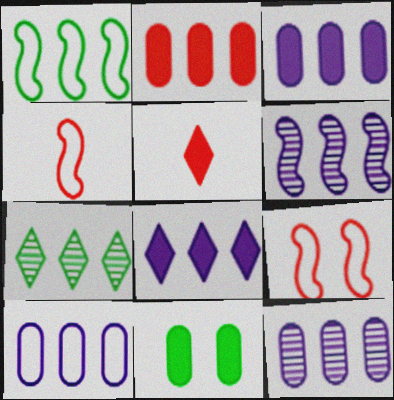[[3, 10, 12], 
[6, 8, 10]]